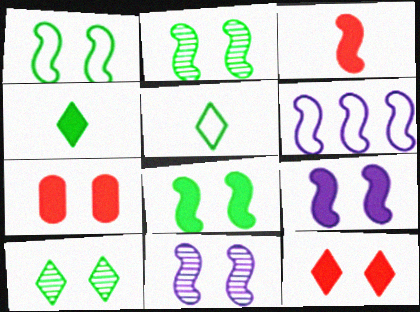[[1, 2, 8], 
[2, 3, 6]]